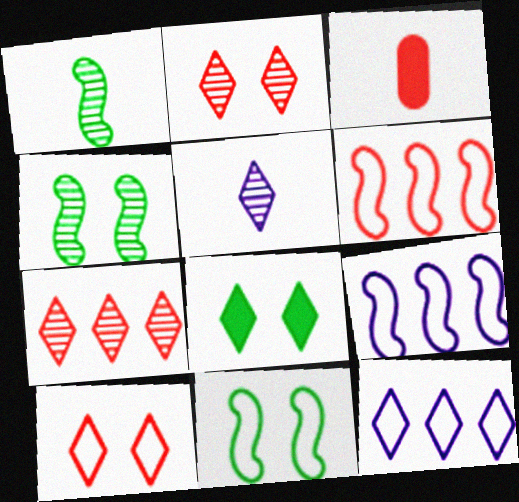[[2, 3, 6], 
[3, 4, 12]]